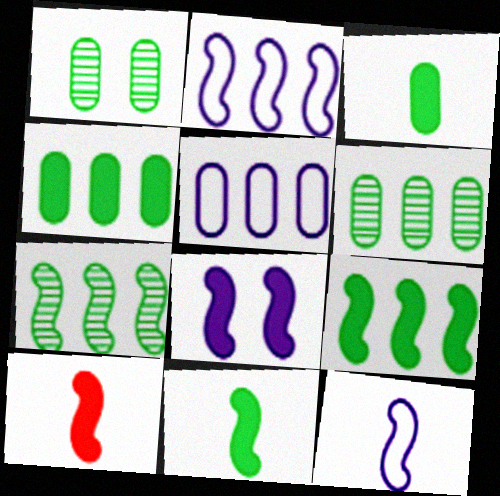[[8, 9, 10]]